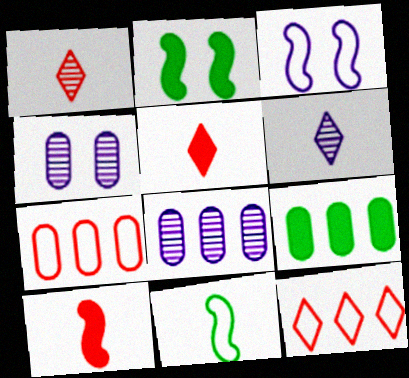[[1, 3, 9], 
[2, 6, 7], 
[7, 8, 9]]